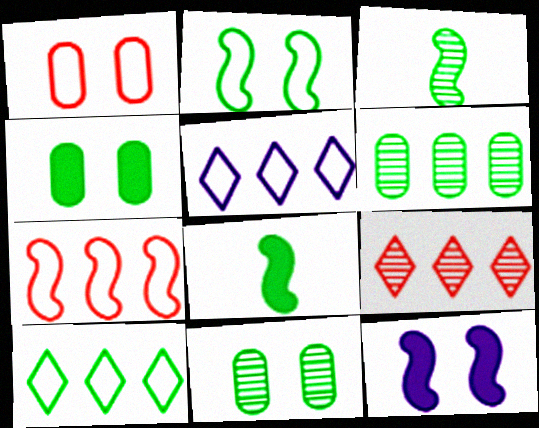[[3, 4, 10], 
[3, 7, 12], 
[8, 10, 11]]